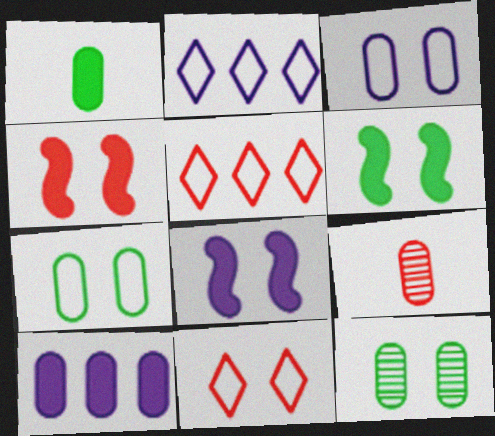[[2, 6, 9], 
[4, 5, 9], 
[4, 6, 8], 
[7, 9, 10], 
[8, 11, 12]]